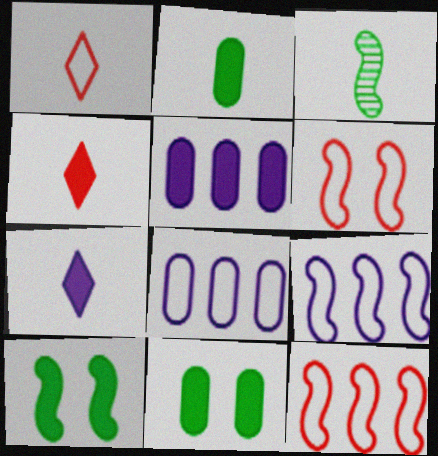[[4, 5, 10]]